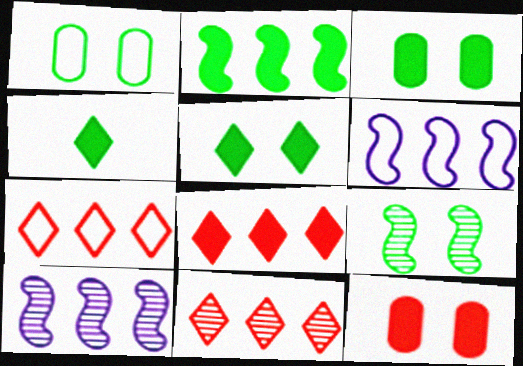[[1, 5, 9], 
[2, 3, 4], 
[7, 8, 11]]